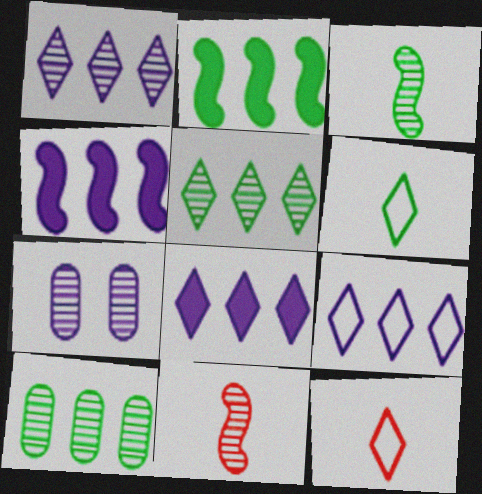[[1, 8, 9], 
[2, 7, 12], 
[5, 7, 11]]